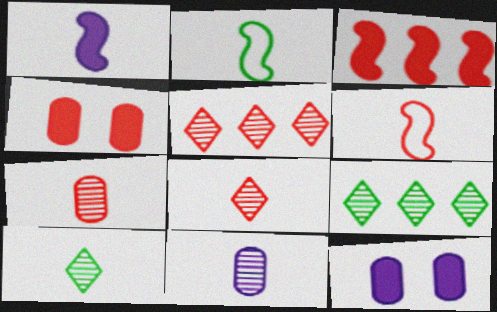[[2, 5, 12], 
[4, 5, 6], 
[6, 9, 12]]